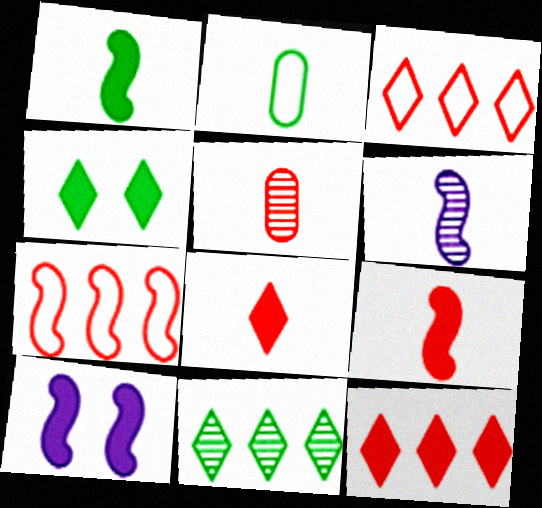[[2, 6, 8]]